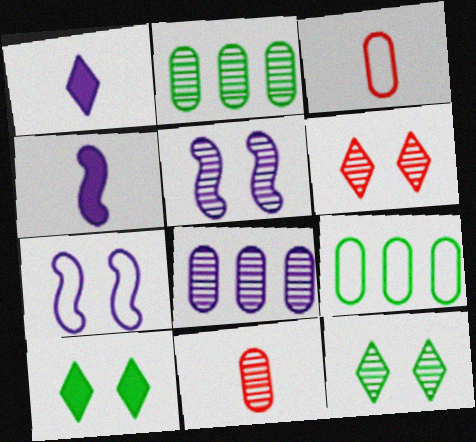[[1, 7, 8], 
[4, 6, 9]]